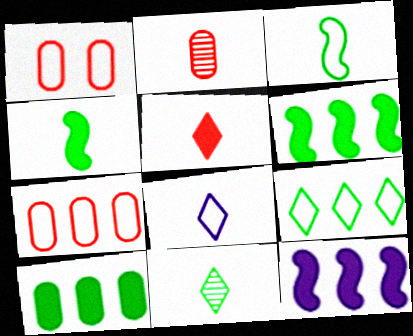[[1, 11, 12], 
[2, 4, 8], 
[5, 8, 11]]